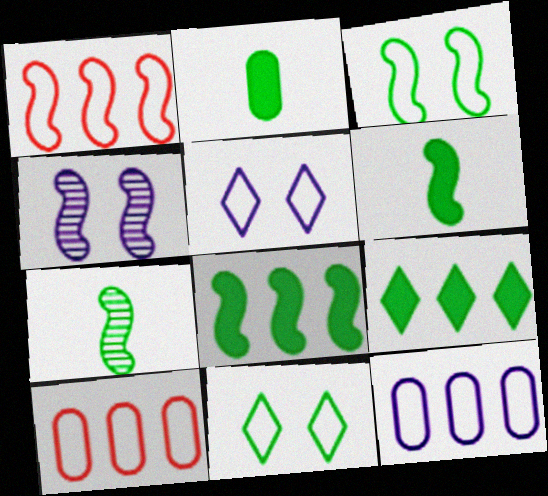[[1, 4, 6], 
[3, 7, 8]]